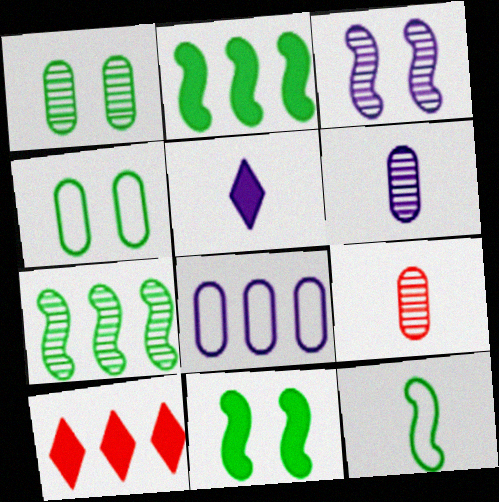[[3, 5, 8], 
[5, 9, 12], 
[7, 8, 10], 
[7, 11, 12]]